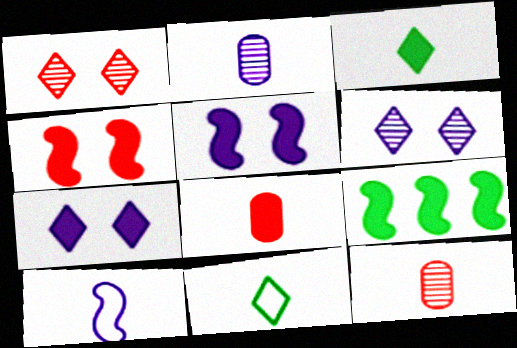[[3, 10, 12], 
[7, 8, 9]]